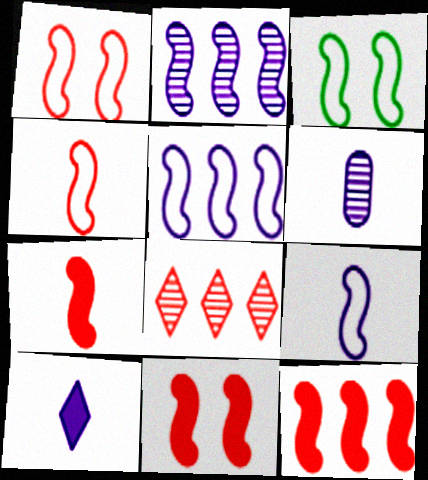[[2, 3, 7], 
[3, 4, 5], 
[6, 9, 10], 
[7, 11, 12]]